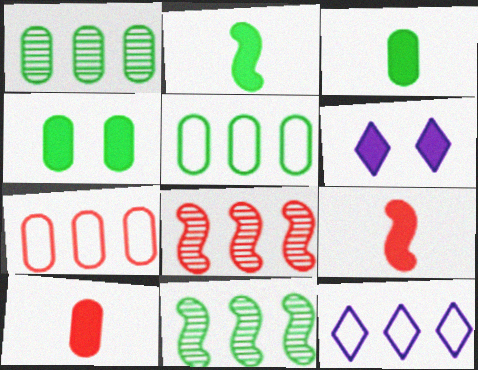[]